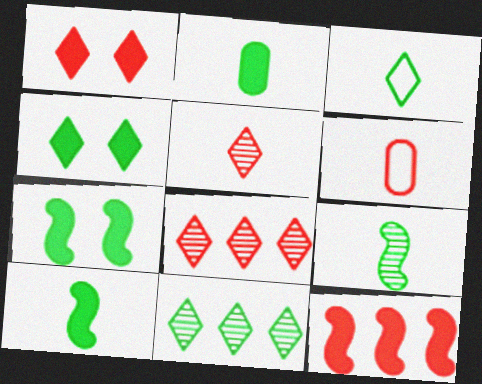[[2, 3, 9], 
[3, 4, 11]]